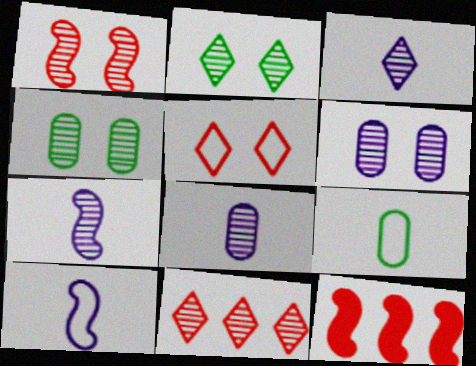[[1, 2, 6], 
[2, 3, 11], 
[3, 7, 8], 
[4, 7, 11]]